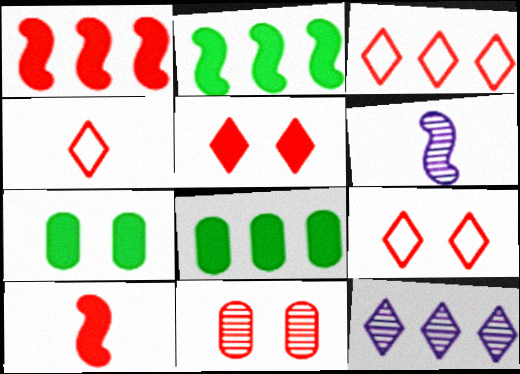[[1, 4, 11], 
[3, 4, 9], 
[3, 6, 7], 
[3, 10, 11], 
[6, 8, 9]]